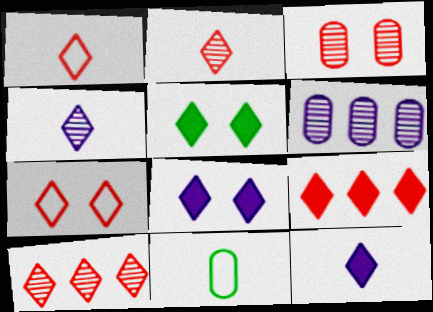[[2, 7, 9], 
[5, 9, 12]]